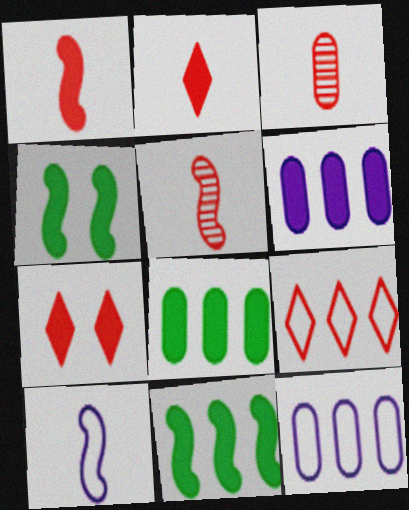[[2, 4, 6]]